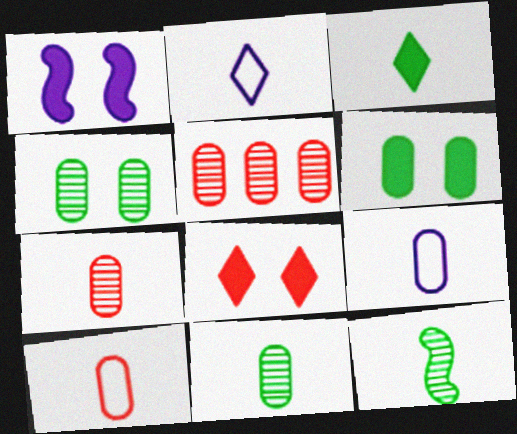[[1, 6, 8], 
[5, 6, 9]]